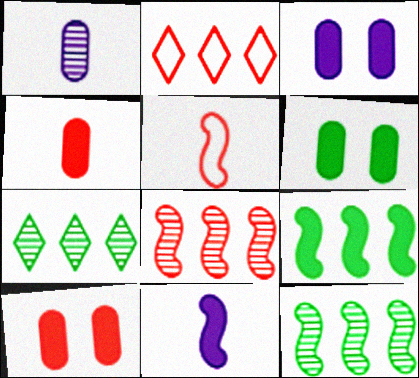[[3, 5, 7], 
[3, 6, 10]]